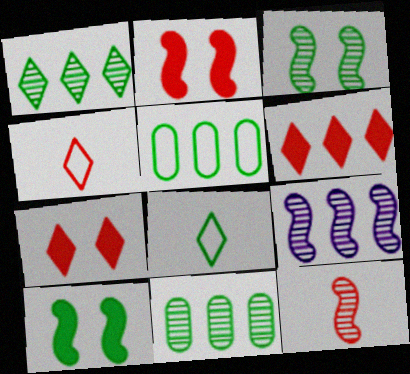[[3, 9, 12], 
[5, 6, 9], 
[8, 10, 11]]